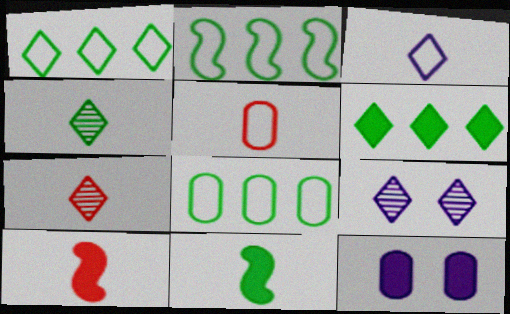[[1, 2, 8], 
[2, 7, 12], 
[5, 7, 10], 
[6, 10, 12], 
[8, 9, 10]]